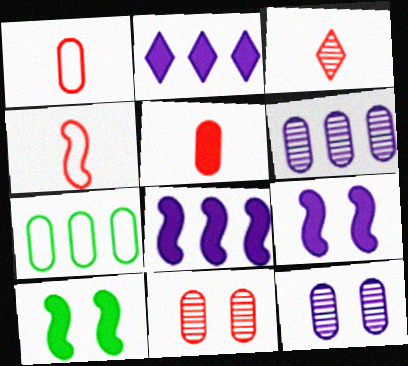[[2, 5, 10], 
[3, 4, 5], 
[3, 7, 9], 
[5, 7, 12]]